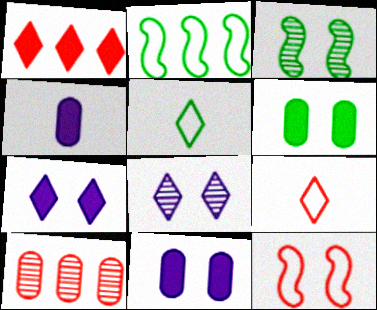[[1, 5, 8], 
[6, 8, 12]]